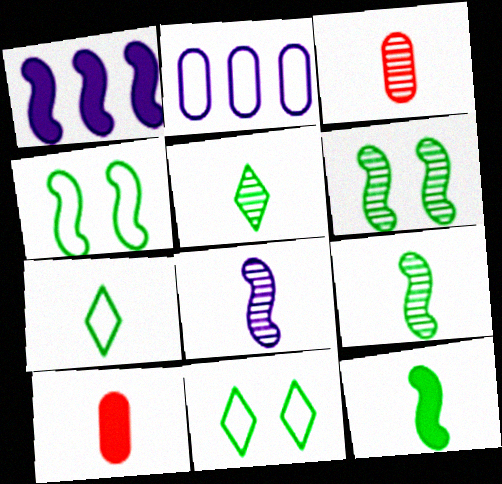[[1, 3, 11], 
[3, 5, 8], 
[7, 8, 10]]